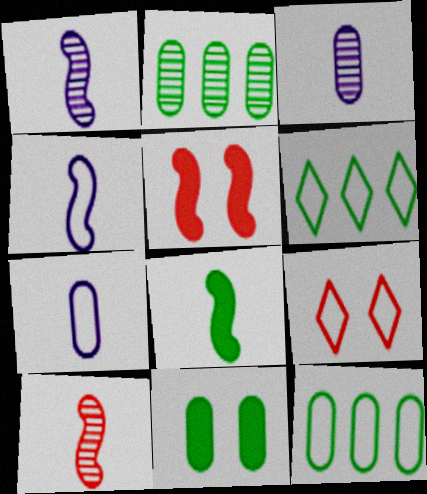[[3, 5, 6], 
[4, 8, 10], 
[4, 9, 12]]